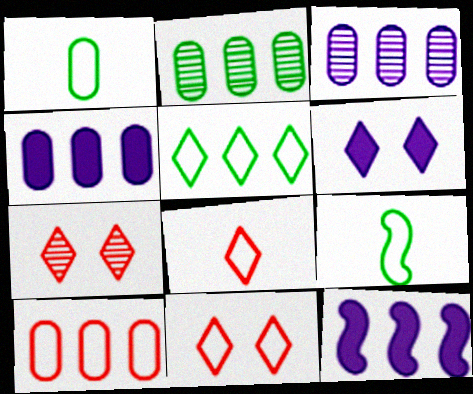[[1, 7, 12], 
[2, 4, 10], 
[4, 7, 9]]